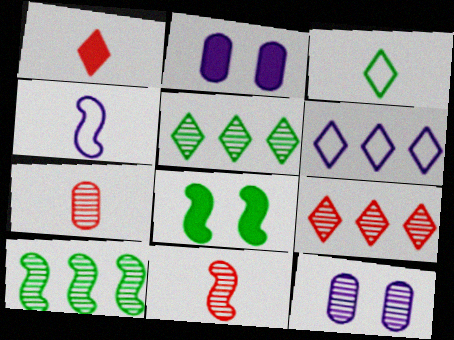[[5, 11, 12], 
[6, 7, 8]]